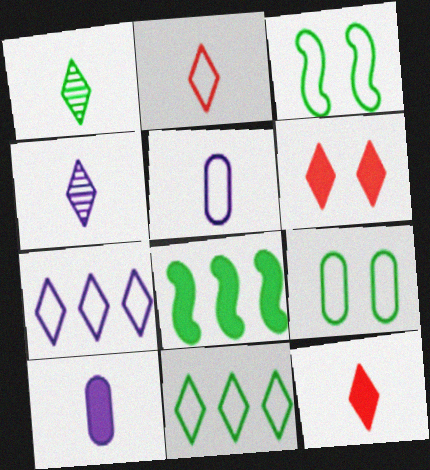[[1, 6, 7], 
[1, 8, 9], 
[4, 6, 11], 
[6, 8, 10]]